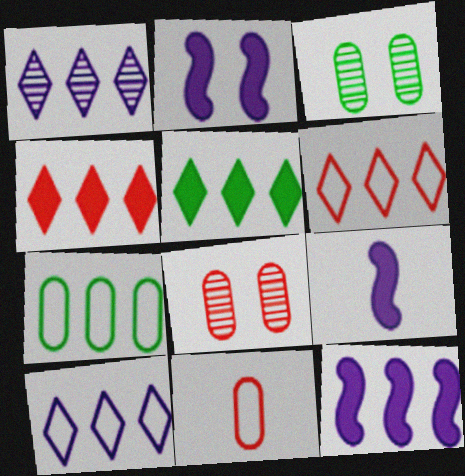[[1, 5, 6], 
[2, 9, 12], 
[3, 6, 9]]